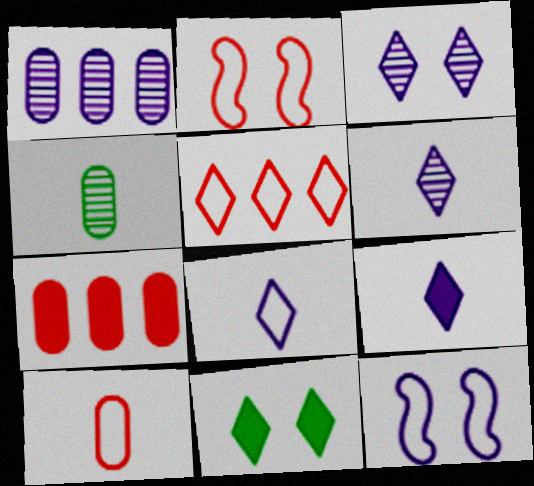[[1, 9, 12], 
[2, 5, 10], 
[5, 6, 11], 
[6, 8, 9]]